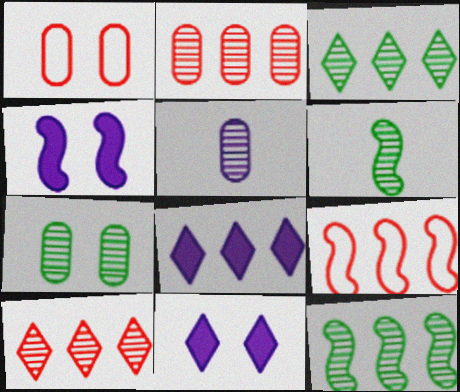[[1, 6, 8], 
[2, 5, 7], 
[3, 6, 7], 
[4, 6, 9]]